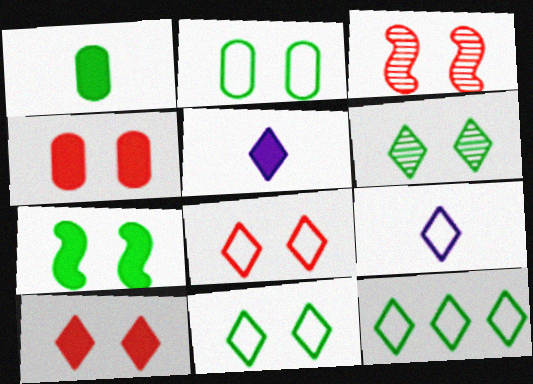[[2, 6, 7], 
[3, 4, 8], 
[8, 9, 12]]